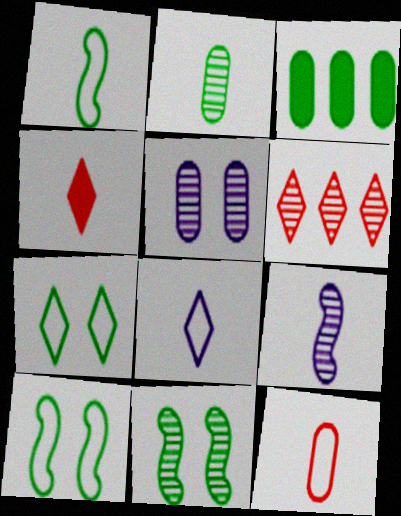[[1, 8, 12], 
[3, 5, 12]]